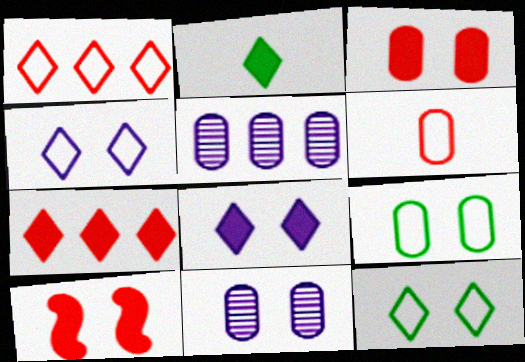[[2, 7, 8], 
[3, 9, 11], 
[10, 11, 12]]